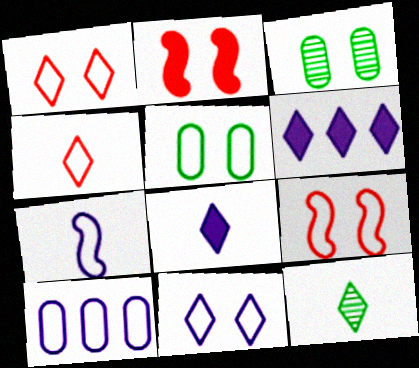[[1, 6, 12], 
[2, 3, 11], 
[2, 10, 12], 
[4, 8, 12], 
[5, 9, 11], 
[7, 10, 11]]